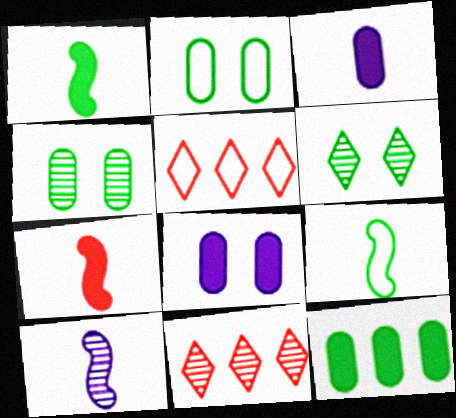[[4, 10, 11], 
[6, 9, 12], 
[7, 9, 10], 
[8, 9, 11]]